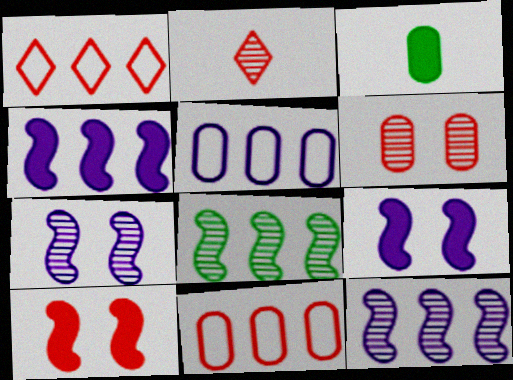[[1, 3, 7], 
[2, 10, 11], 
[3, 5, 6]]